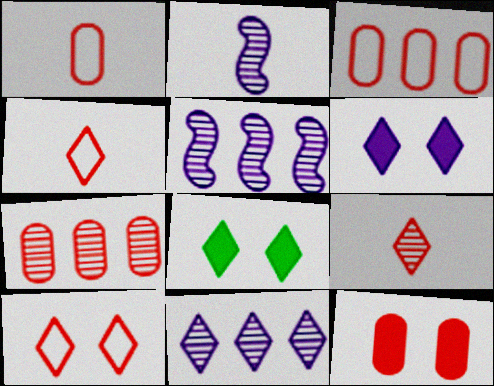[[1, 5, 8], 
[1, 7, 12], 
[2, 3, 8], 
[4, 8, 11]]